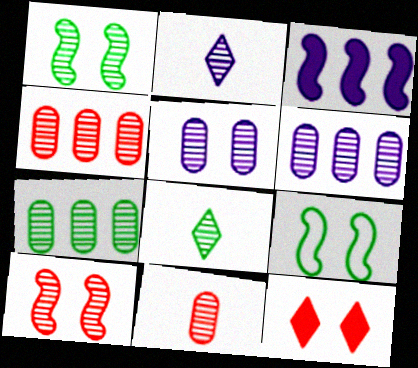[[1, 2, 4], 
[1, 7, 8], 
[2, 7, 10], 
[4, 6, 7], 
[5, 7, 11], 
[5, 9, 12], 
[6, 8, 10]]